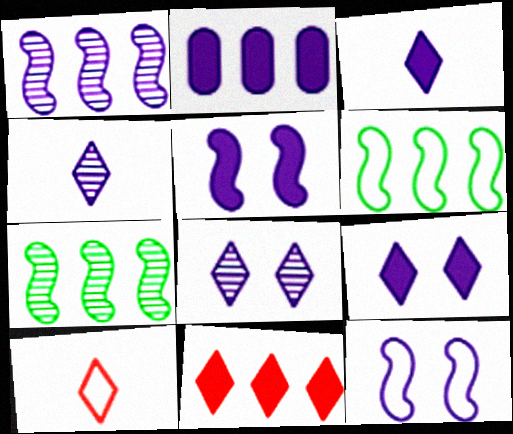[[2, 3, 5], 
[2, 4, 12]]